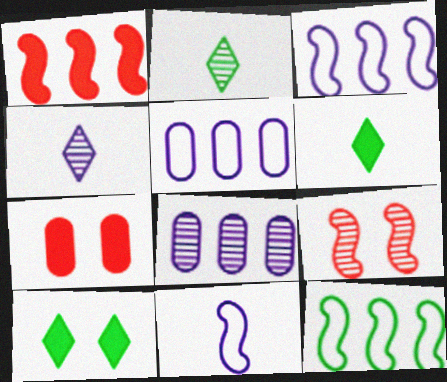[[2, 3, 7], 
[2, 8, 9], 
[4, 7, 12], 
[5, 6, 9]]